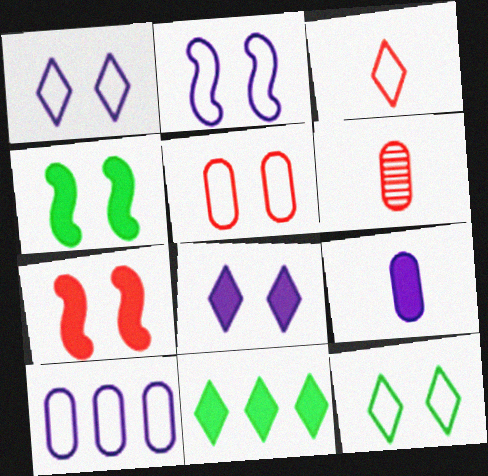[[2, 5, 12], 
[2, 6, 11], 
[7, 9, 11]]